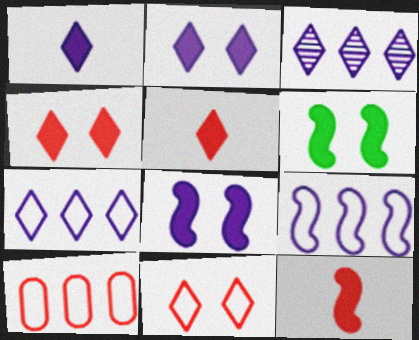[]